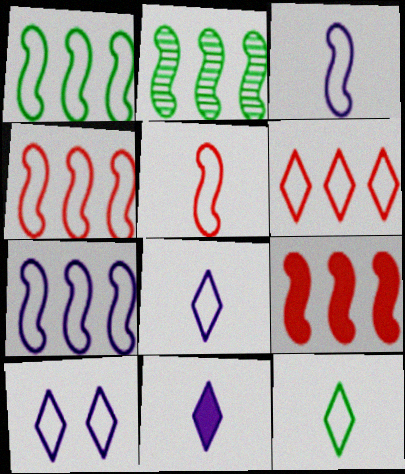[[1, 4, 7], 
[2, 7, 9], 
[6, 10, 12]]